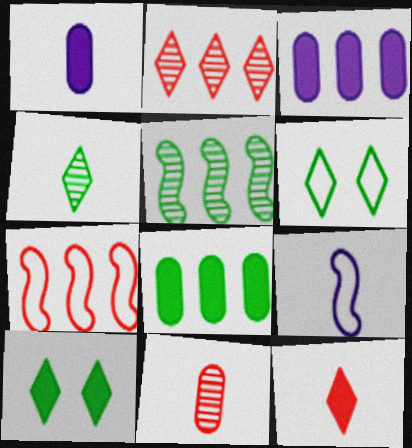[]